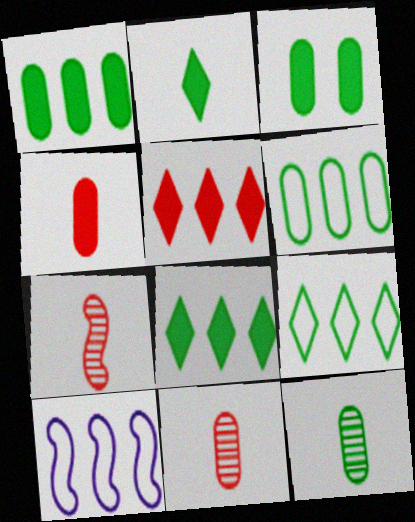[[3, 6, 12]]